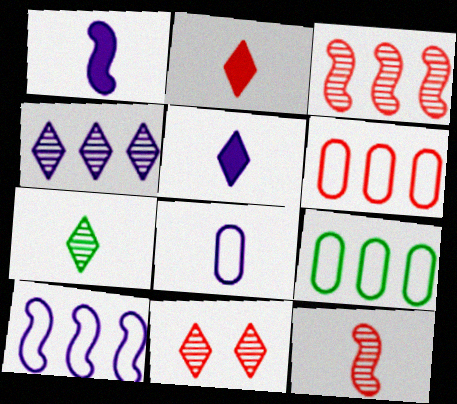[[1, 9, 11], 
[4, 7, 11]]